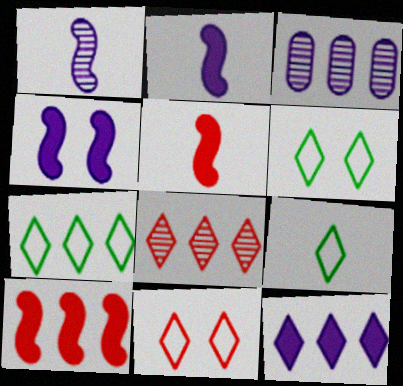[[3, 5, 6], 
[3, 7, 10], 
[6, 7, 9], 
[7, 8, 12]]